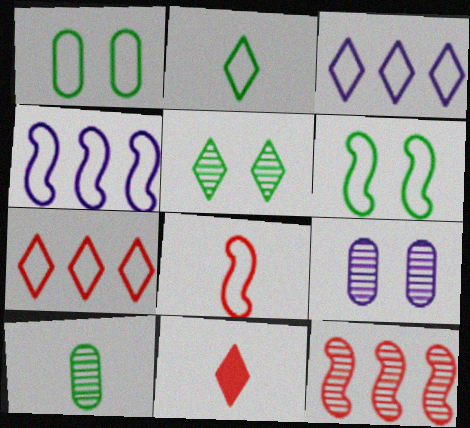[[1, 3, 8], 
[3, 5, 11], 
[4, 6, 8]]